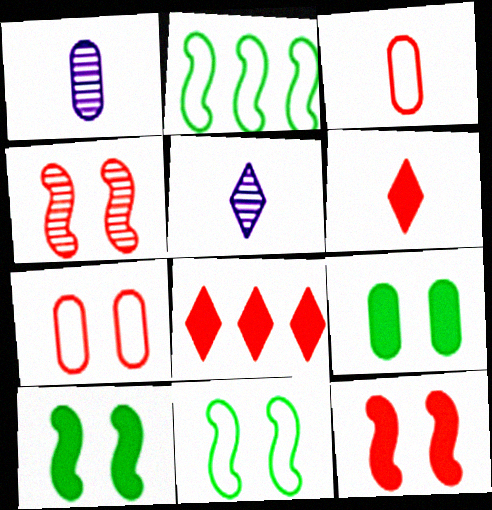[[1, 8, 11], 
[3, 4, 8]]